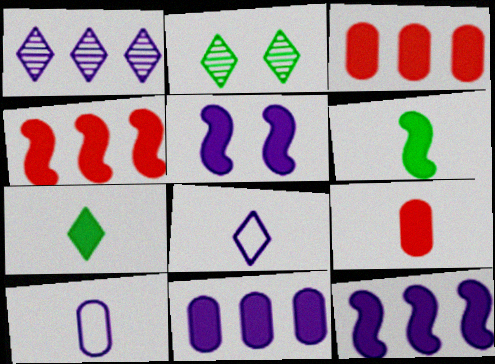[[1, 5, 10], 
[2, 4, 10], 
[3, 5, 7], 
[4, 5, 6]]